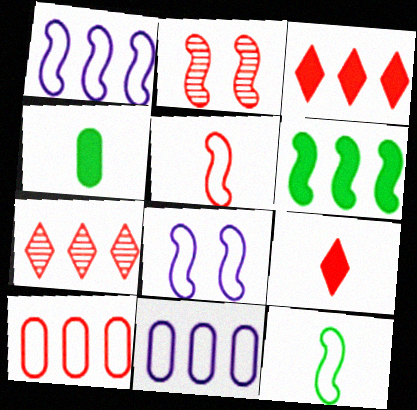[[2, 9, 10], 
[4, 7, 8], 
[6, 7, 11]]